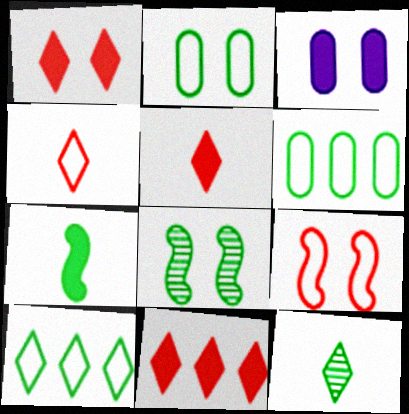[[1, 5, 11], 
[3, 7, 11]]